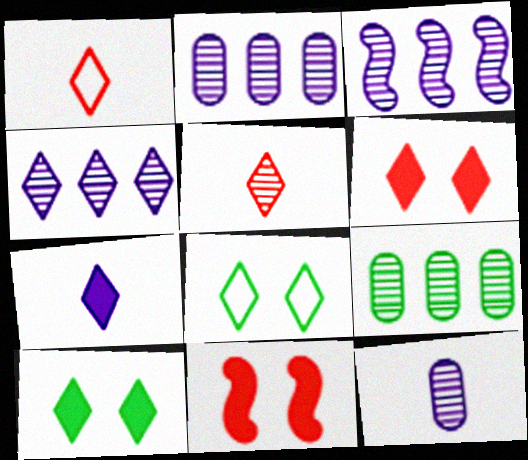[[1, 4, 10], 
[2, 3, 4]]